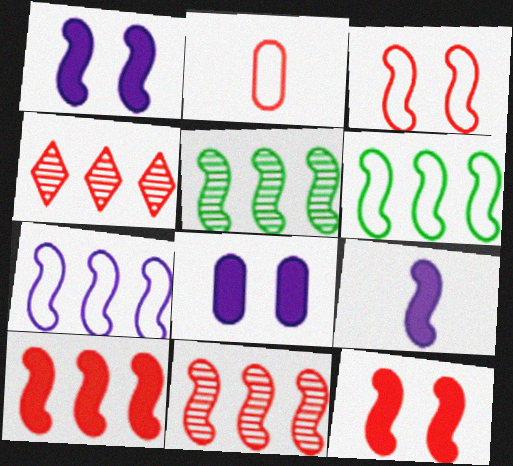[[2, 4, 12], 
[3, 5, 9], 
[5, 7, 10]]